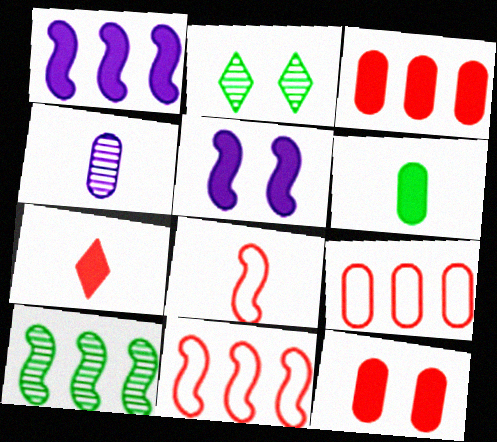[[1, 10, 11], 
[5, 8, 10]]